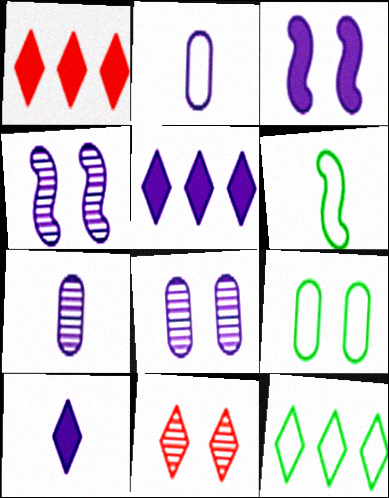[[1, 6, 8], 
[2, 4, 5], 
[3, 9, 11], 
[6, 9, 12], 
[10, 11, 12]]